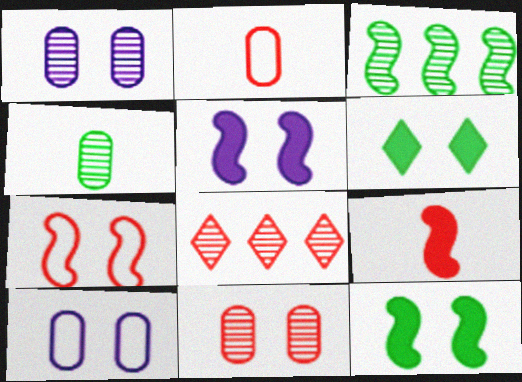[[1, 6, 7]]